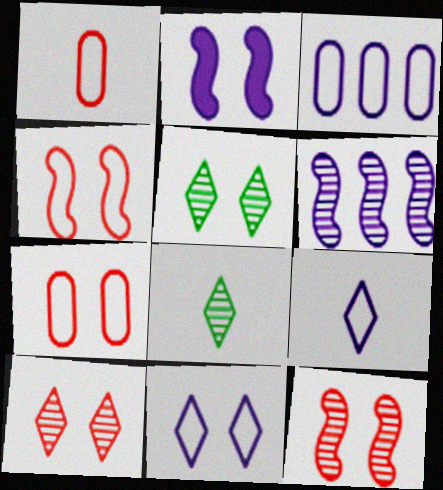[[2, 5, 7]]